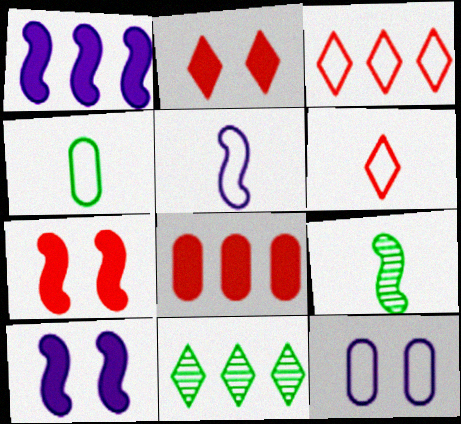[[4, 5, 6]]